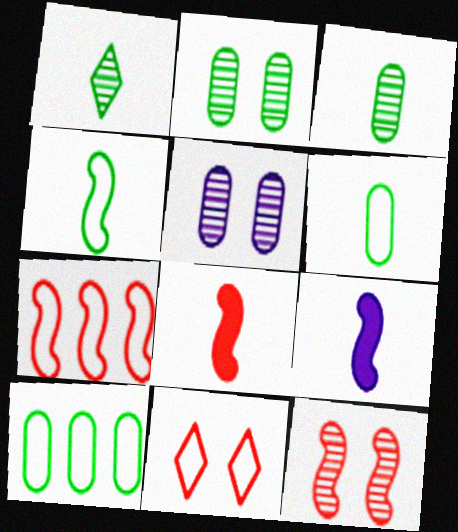[[7, 8, 12]]